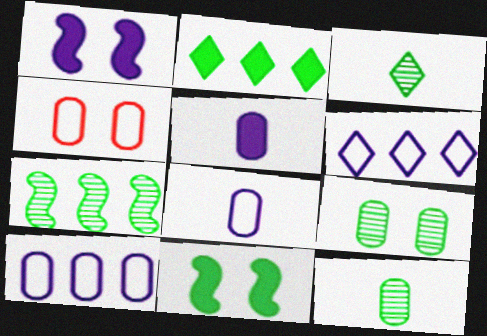[[3, 7, 9]]